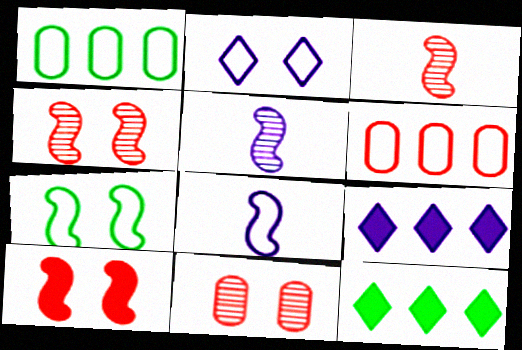[[8, 11, 12]]